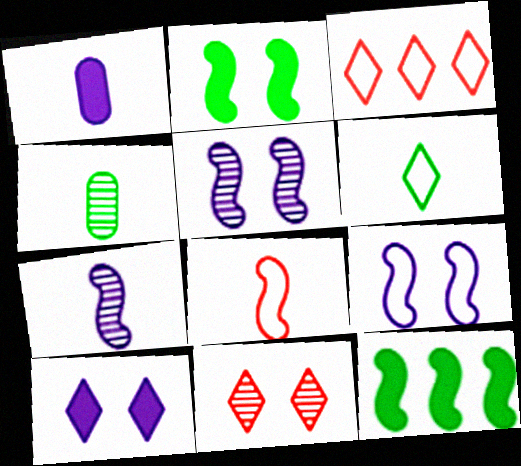[[5, 8, 12]]